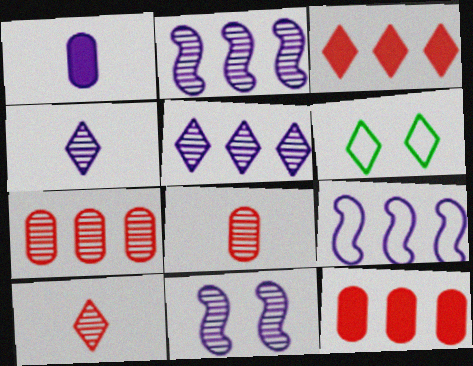[[3, 4, 6]]